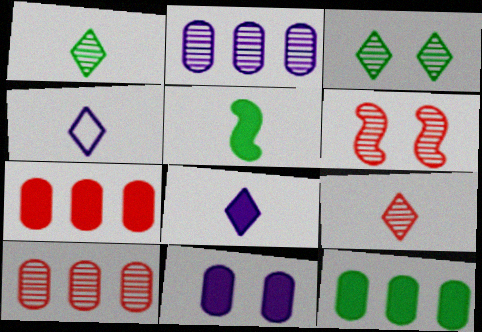[[1, 2, 6], 
[4, 6, 12], 
[6, 9, 10]]